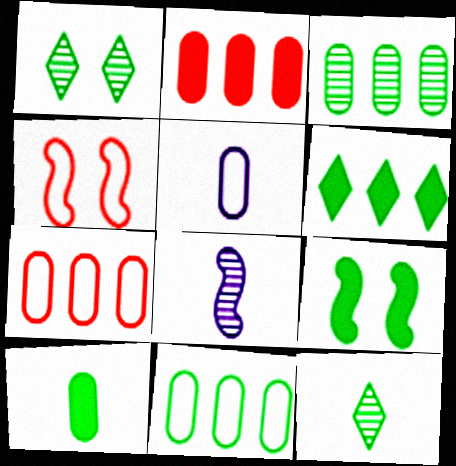[[6, 9, 10], 
[9, 11, 12]]